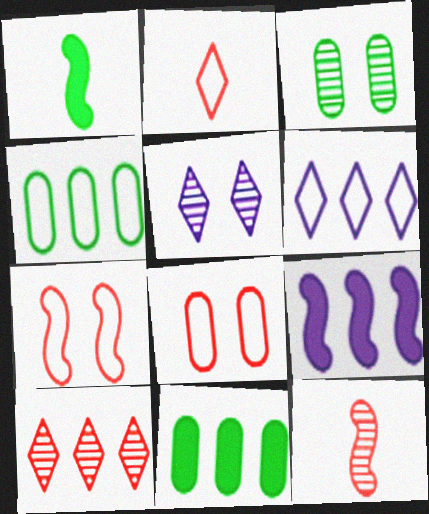[[2, 3, 9], 
[4, 9, 10]]